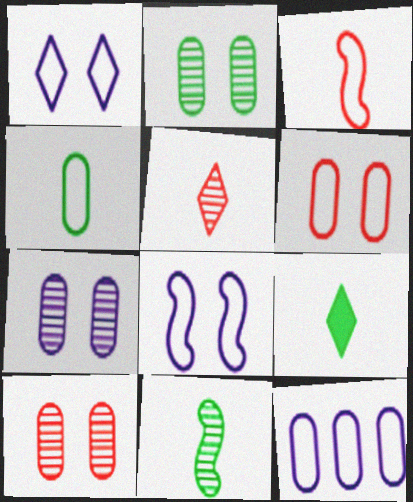[[2, 7, 10], 
[4, 6, 12], 
[4, 9, 11]]